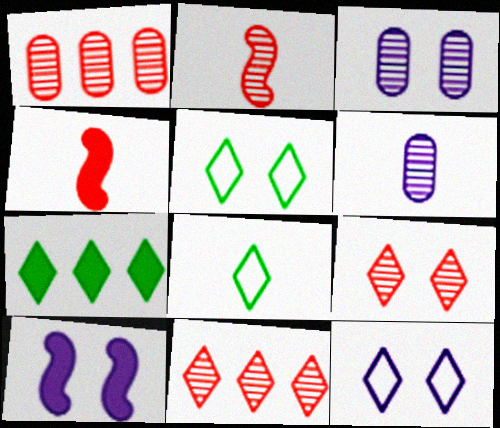[[1, 2, 9], 
[1, 8, 10], 
[3, 10, 12], 
[4, 6, 8]]